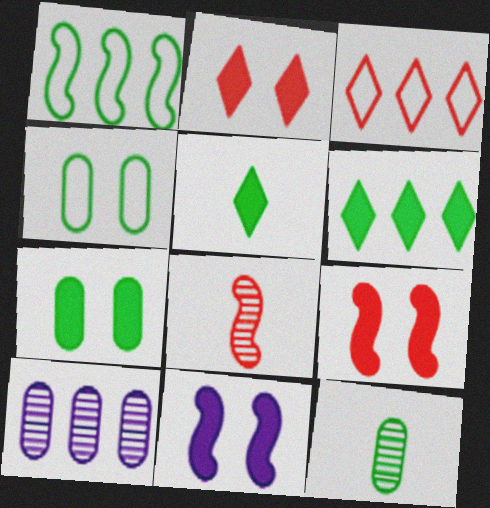[[1, 8, 11], 
[2, 7, 11], 
[3, 11, 12]]